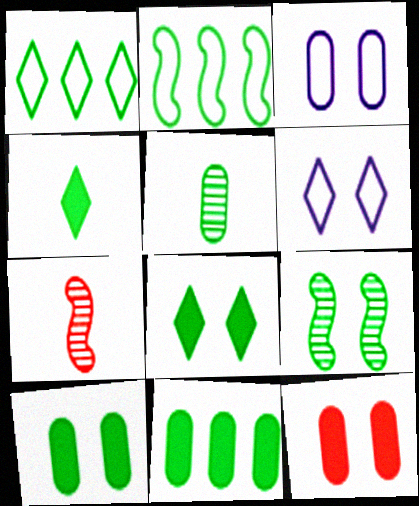[[2, 5, 8], 
[6, 7, 11], 
[6, 9, 12]]